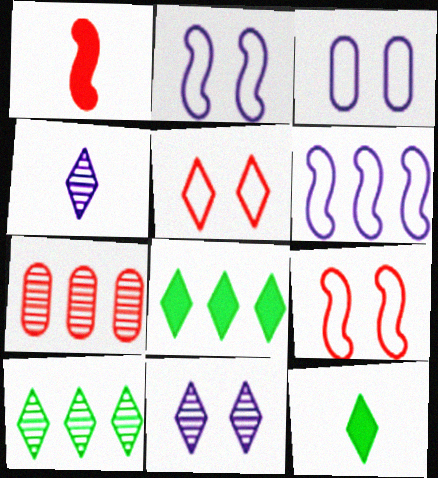[[1, 3, 10], 
[1, 5, 7], 
[2, 7, 12], 
[4, 5, 8], 
[6, 7, 8]]